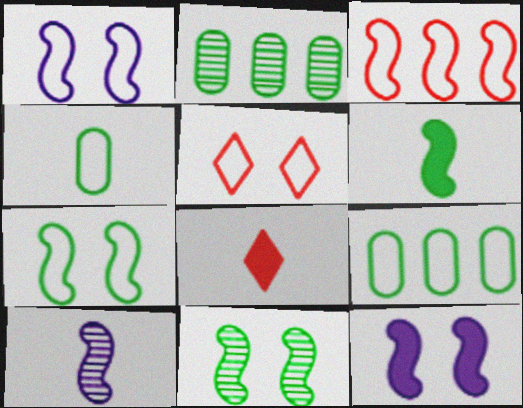[[1, 2, 8], 
[4, 8, 10]]